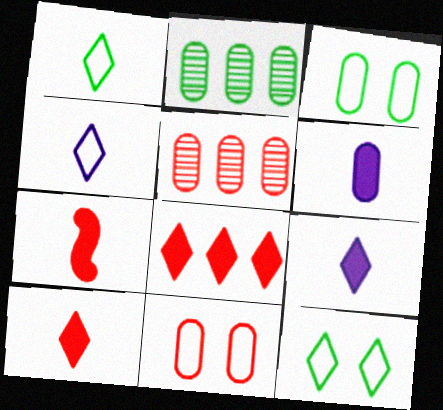[[2, 6, 11], 
[3, 5, 6]]